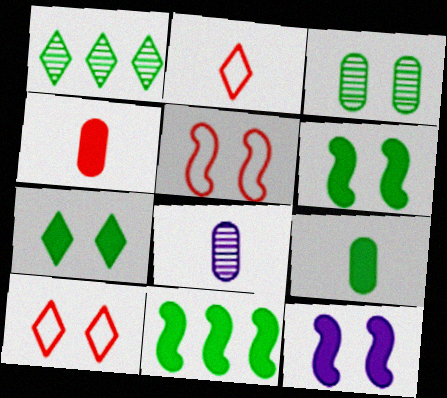[[3, 10, 12], 
[7, 9, 11], 
[8, 10, 11]]